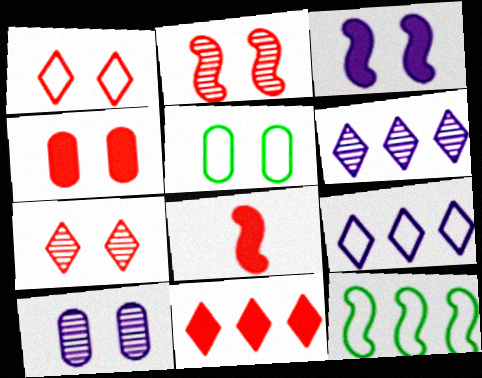[[1, 2, 4], 
[3, 5, 7], 
[4, 5, 10], 
[4, 8, 11], 
[5, 6, 8]]